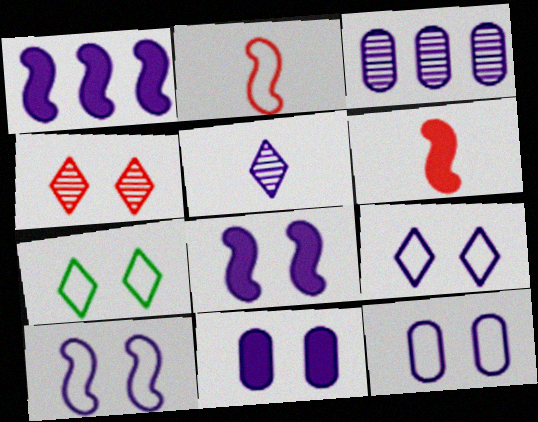[[1, 5, 12], 
[3, 6, 7], 
[9, 10, 12]]